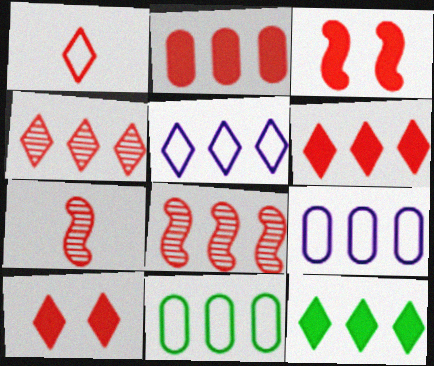[[1, 4, 10], 
[4, 5, 12], 
[8, 9, 12]]